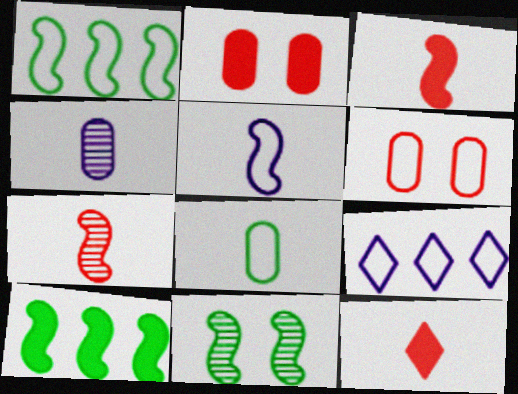[]